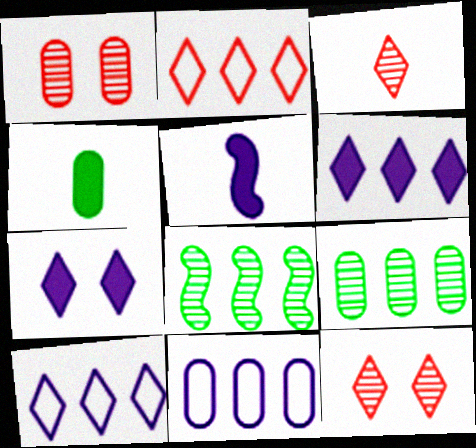[[1, 4, 11]]